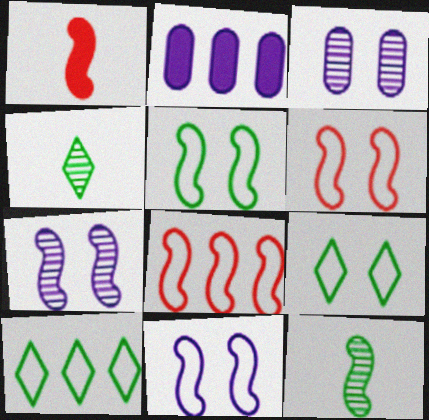[[1, 3, 10], 
[2, 4, 6], 
[5, 6, 11]]